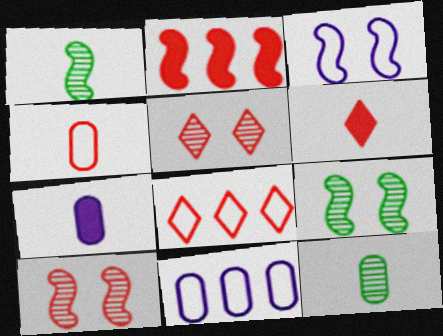[[1, 2, 3], 
[2, 4, 5], 
[4, 7, 12], 
[5, 6, 8], 
[6, 9, 11], 
[7, 8, 9]]